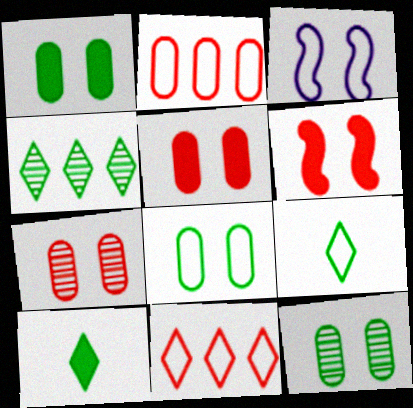[[1, 8, 12], 
[2, 3, 9]]